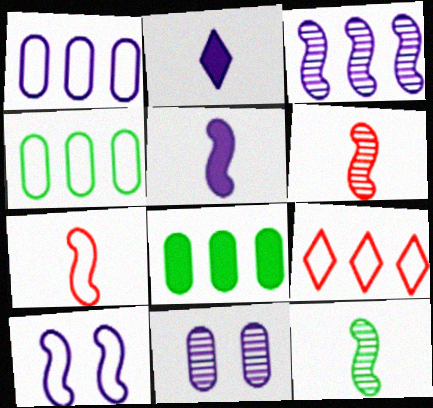[[3, 5, 10], 
[3, 8, 9], 
[5, 7, 12]]